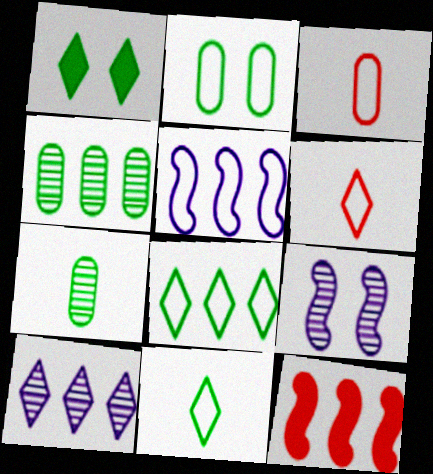[[1, 6, 10], 
[2, 5, 6]]